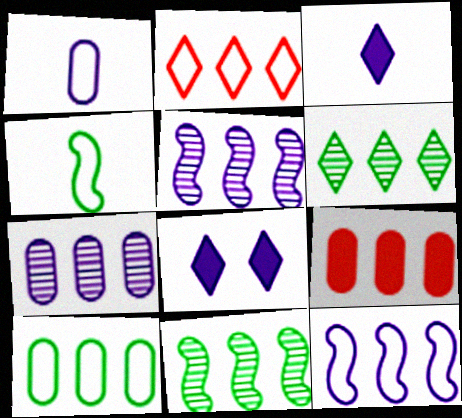[[1, 5, 8], 
[2, 10, 12], 
[6, 9, 12], 
[7, 9, 10]]